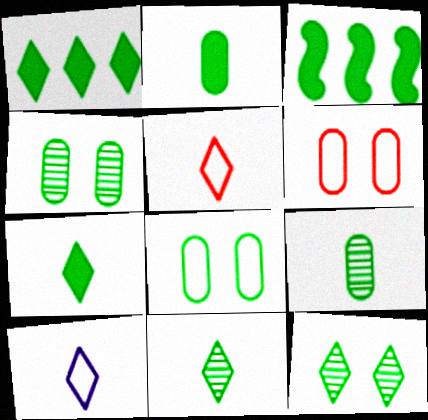[[3, 8, 11]]